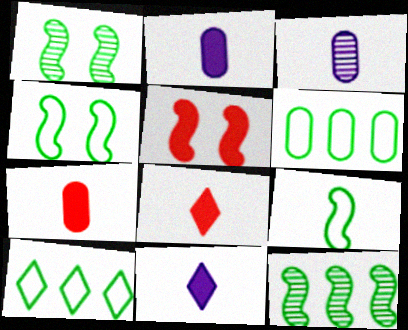[[3, 5, 10], 
[3, 8, 9]]